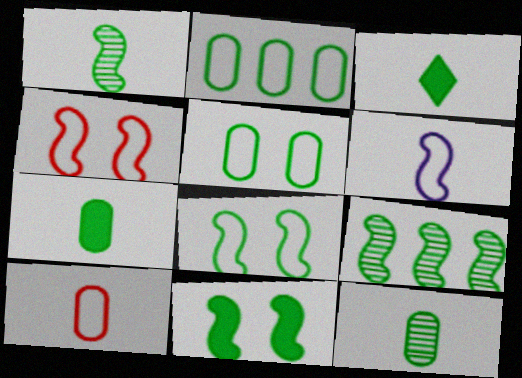[[3, 5, 9]]